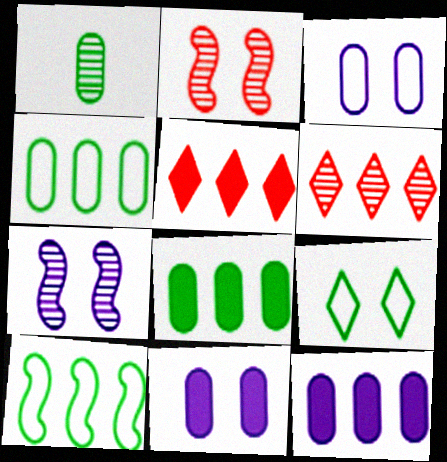[[1, 6, 7], 
[2, 9, 11], 
[6, 10, 12]]